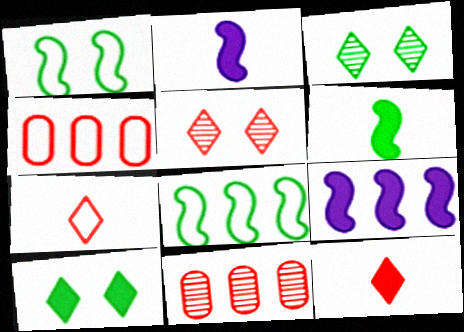[[2, 3, 4]]